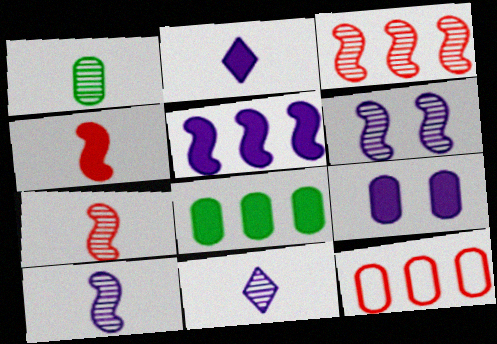[[1, 7, 11], 
[1, 9, 12], 
[2, 5, 9]]